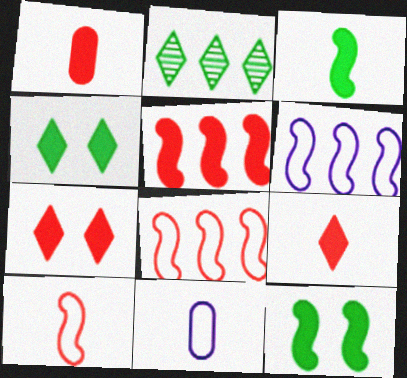[[1, 5, 7]]